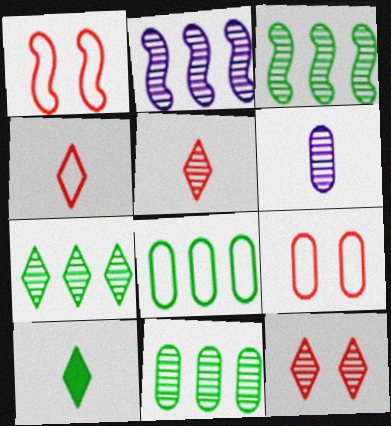[[2, 9, 10], 
[3, 6, 12], 
[3, 7, 11]]